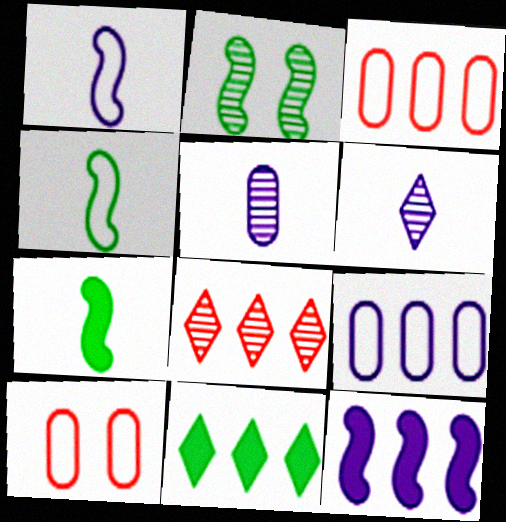[[2, 5, 8]]